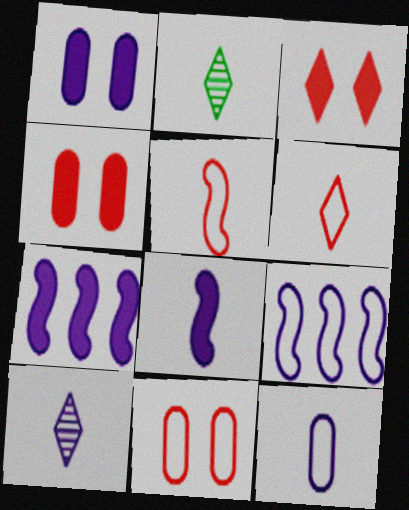[[1, 9, 10], 
[2, 4, 9], 
[2, 7, 11], 
[8, 10, 12]]